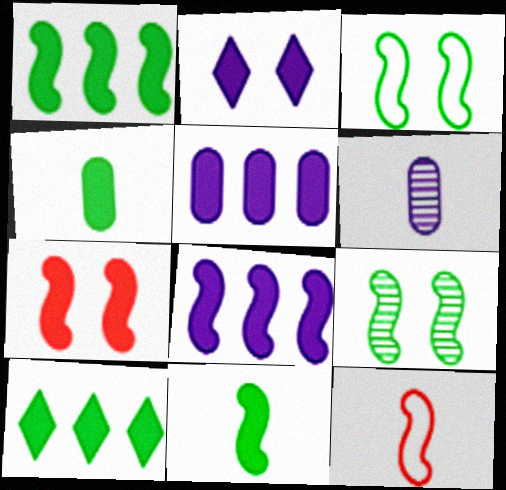[[7, 8, 11], 
[8, 9, 12]]